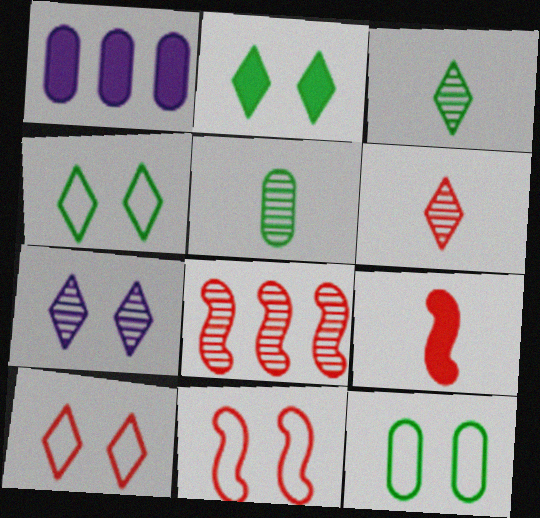[[1, 2, 9], 
[1, 3, 11], 
[2, 7, 10], 
[5, 7, 8], 
[8, 9, 11]]